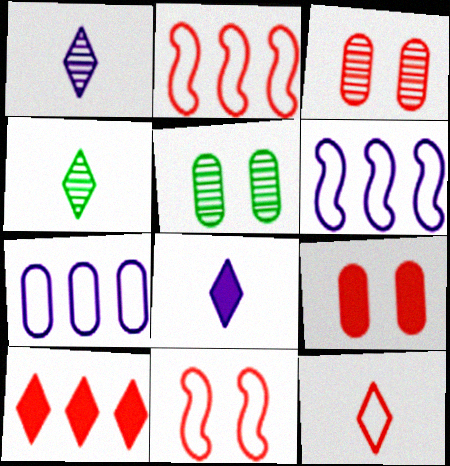[[2, 5, 8], 
[4, 6, 9], 
[4, 8, 12]]